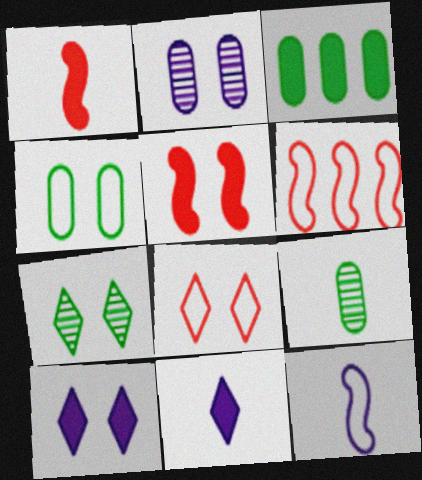[[1, 3, 10], 
[3, 4, 9], 
[3, 5, 11], 
[6, 9, 10], 
[7, 8, 10]]